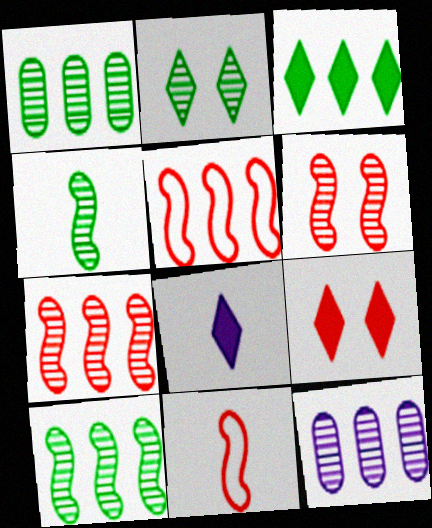[[1, 2, 4], 
[3, 5, 12], 
[3, 8, 9]]